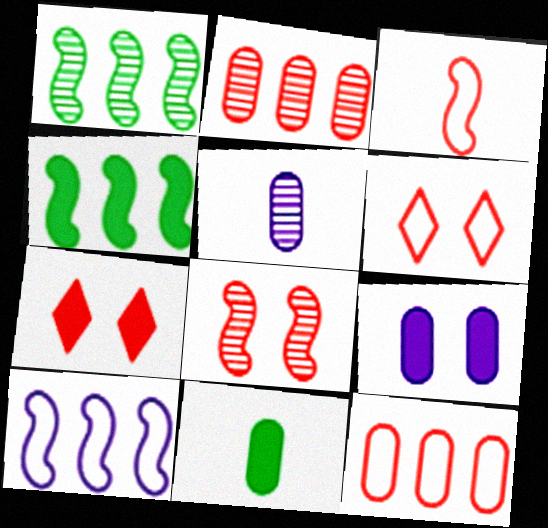[[2, 3, 7], 
[3, 6, 12], 
[4, 5, 6]]